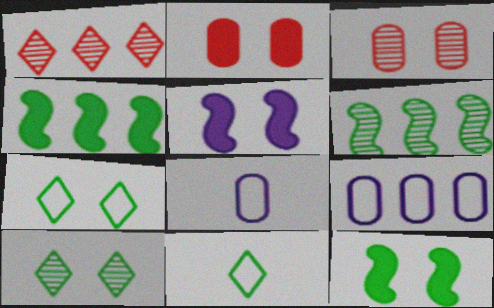[[1, 4, 9], 
[1, 8, 12], 
[3, 5, 7]]